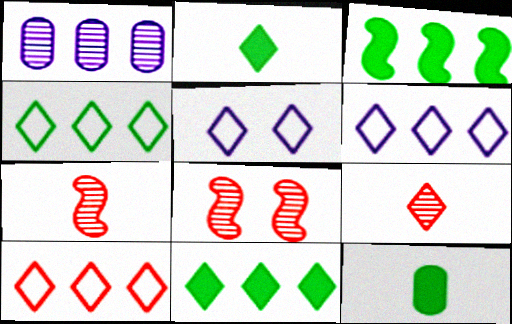[[1, 3, 10], 
[4, 6, 10], 
[5, 9, 11], 
[6, 8, 12]]